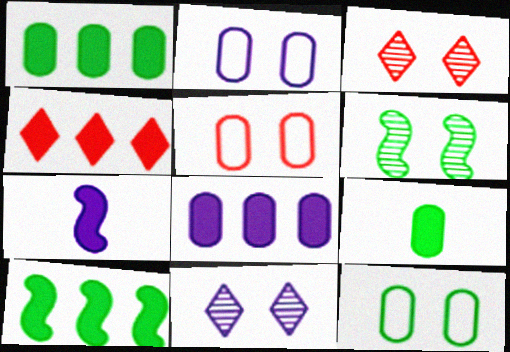[[2, 5, 12], 
[4, 8, 10]]